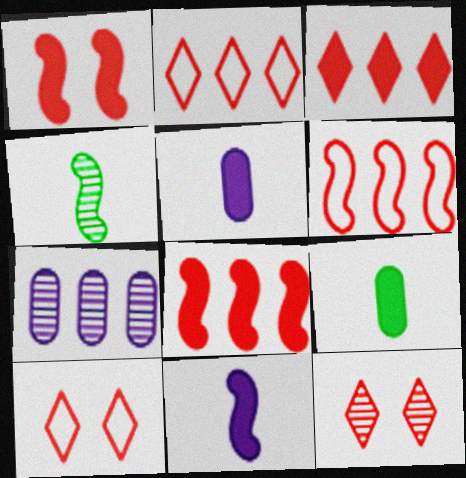[[4, 7, 12]]